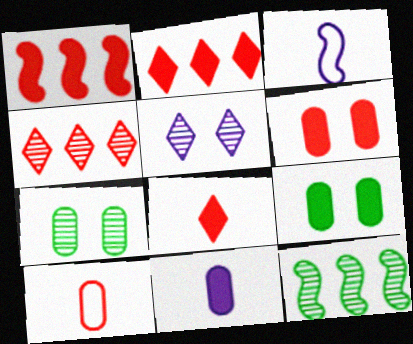[[1, 6, 8], 
[2, 3, 7], 
[3, 4, 9]]